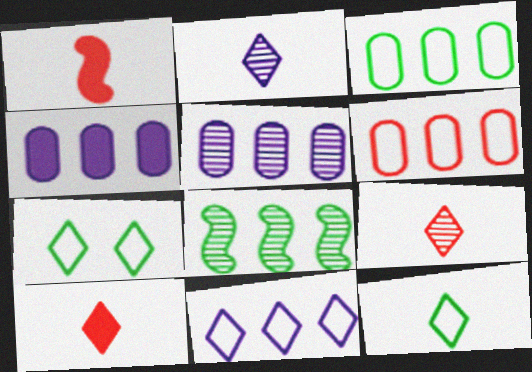[[1, 5, 7], 
[2, 10, 12]]